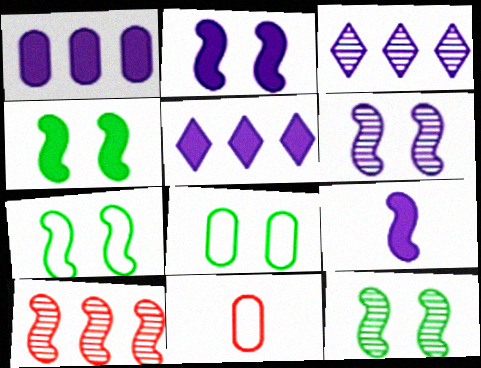[[3, 4, 11], 
[4, 7, 12], 
[5, 11, 12], 
[7, 9, 10]]